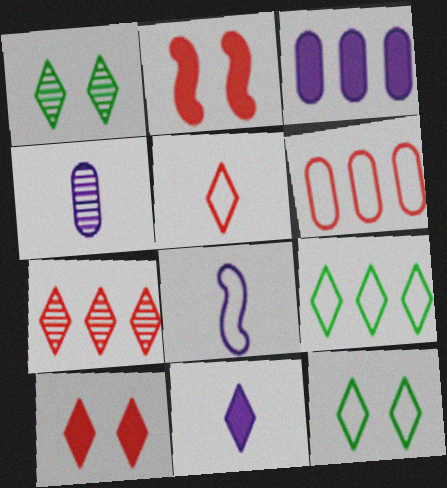[[2, 4, 9], 
[4, 8, 11], 
[5, 7, 10], 
[6, 8, 12], 
[7, 11, 12]]